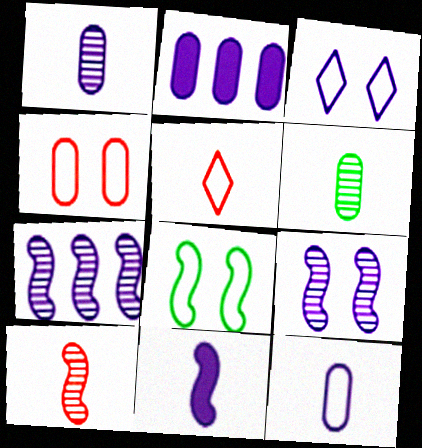[[2, 4, 6], 
[3, 4, 8], 
[5, 6, 11]]